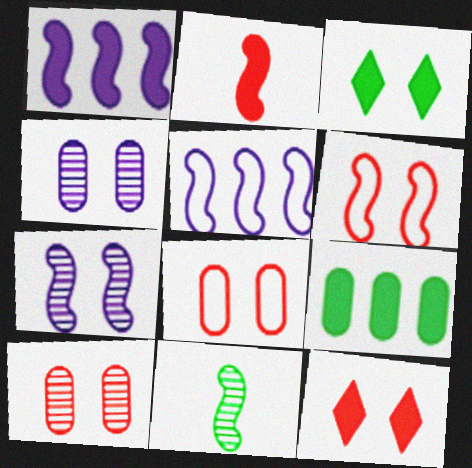[[1, 6, 11], 
[3, 4, 6], 
[3, 7, 8], 
[6, 10, 12]]